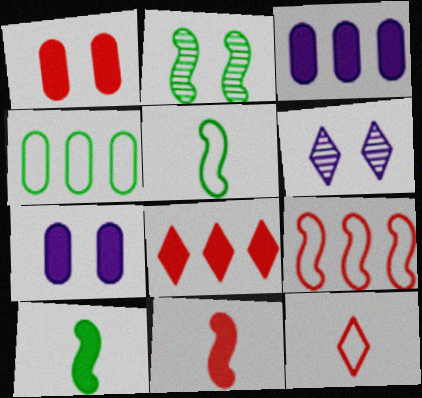[[1, 8, 11], 
[2, 3, 12], 
[4, 6, 11], 
[7, 8, 10]]